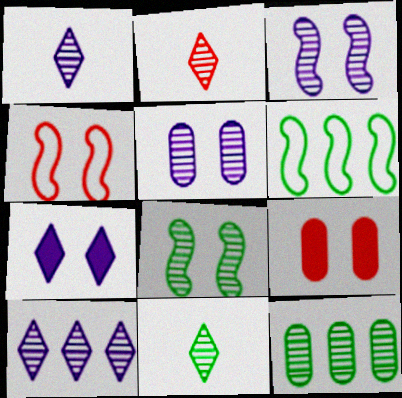[[1, 2, 11], 
[1, 6, 9], 
[2, 3, 12], 
[8, 11, 12]]